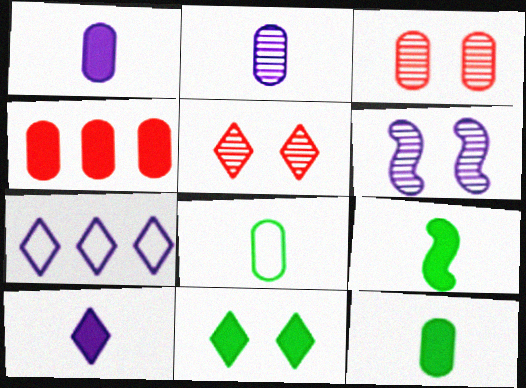[[1, 6, 7], 
[3, 7, 9]]